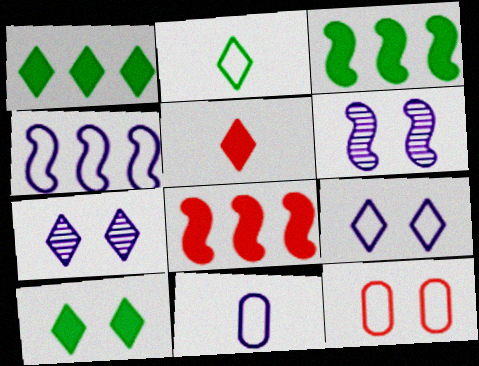[[2, 4, 12], 
[4, 9, 11], 
[6, 10, 12]]